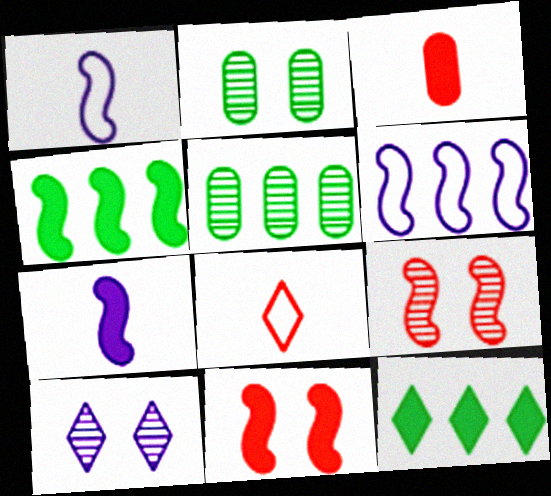[[1, 4, 9], 
[2, 9, 10], 
[4, 7, 11], 
[8, 10, 12]]